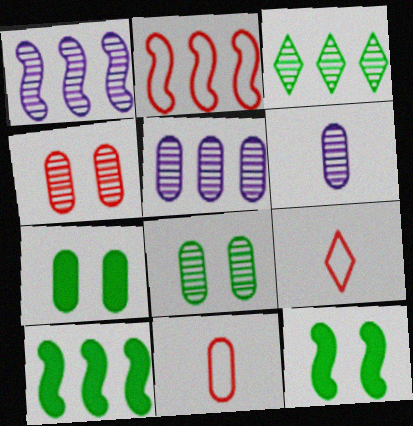[[1, 2, 10], 
[1, 7, 9], 
[5, 7, 11], 
[5, 9, 12]]